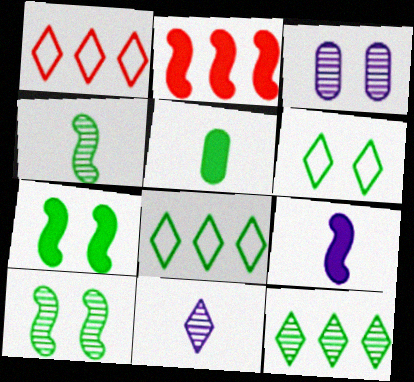[[2, 7, 9], 
[5, 8, 10]]